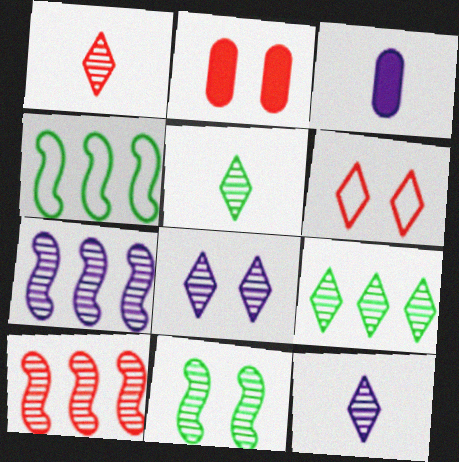[[1, 5, 12], 
[1, 8, 9], 
[2, 4, 12]]